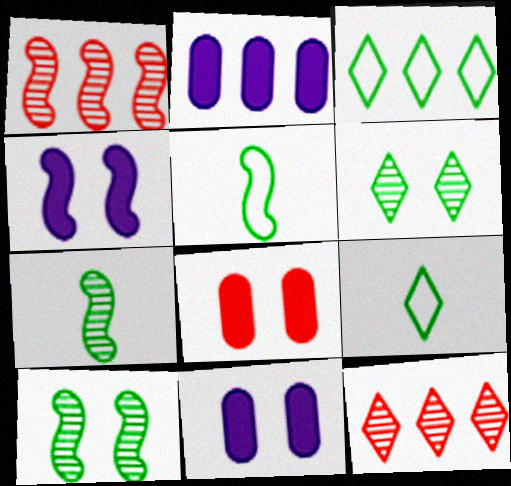[[1, 2, 3], 
[1, 4, 5], 
[1, 9, 11], 
[5, 11, 12]]